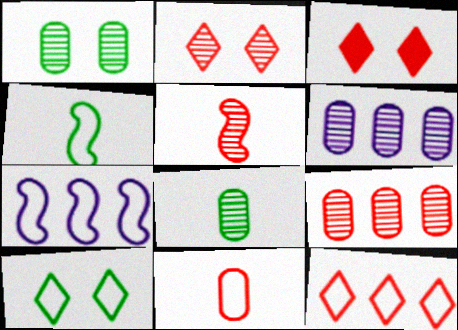[[2, 5, 9], 
[3, 4, 6], 
[3, 7, 8], 
[7, 10, 11]]